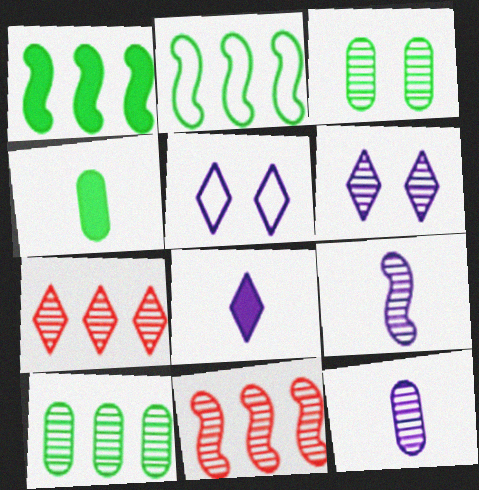[[3, 7, 9], 
[4, 5, 11]]